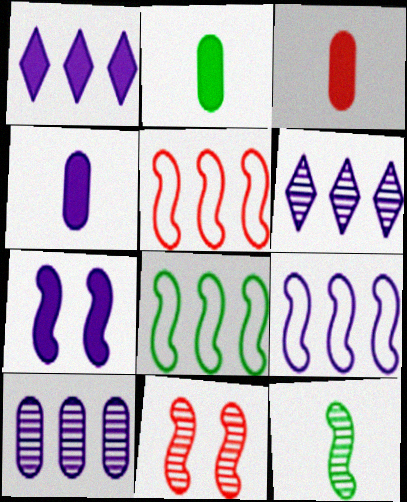[[1, 4, 7], 
[1, 9, 10], 
[2, 3, 4], 
[5, 7, 12], 
[5, 8, 9]]